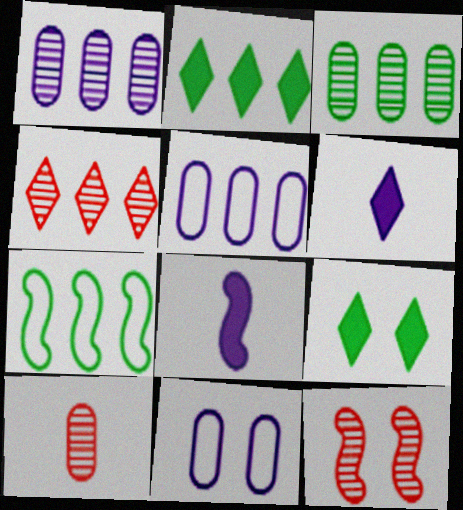[[2, 3, 7], 
[4, 10, 12], 
[7, 8, 12], 
[9, 11, 12]]